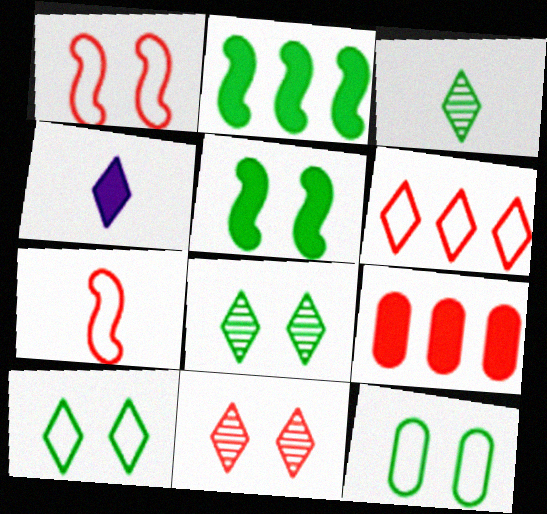[[2, 3, 12], 
[4, 5, 9], 
[4, 6, 8], 
[5, 8, 12], 
[7, 9, 11]]